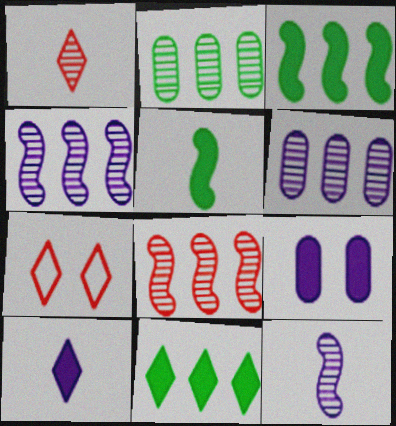[[5, 6, 7]]